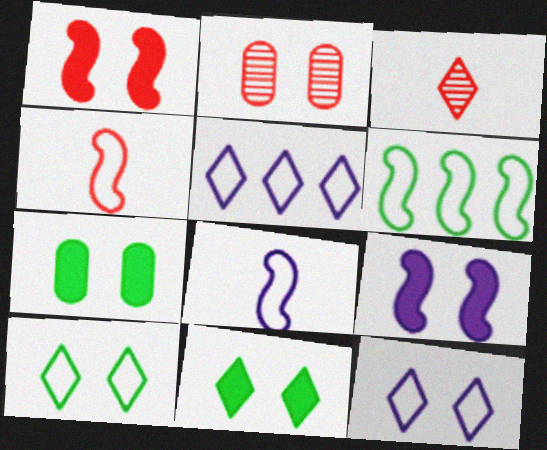[[2, 9, 10], 
[3, 5, 11]]